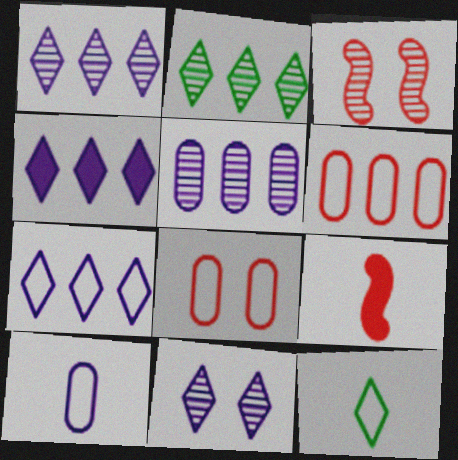[[1, 4, 7]]